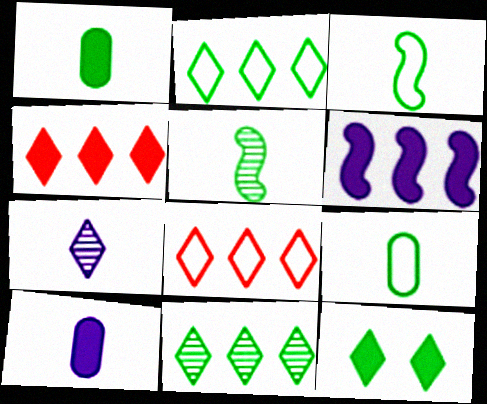[[7, 8, 12]]